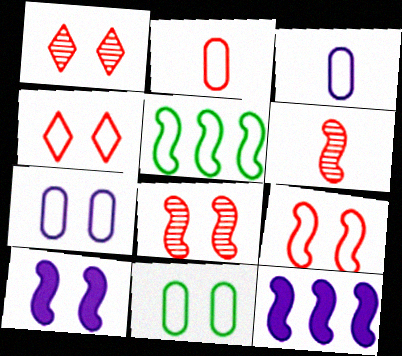[[1, 10, 11], 
[3, 4, 5], 
[5, 6, 10]]